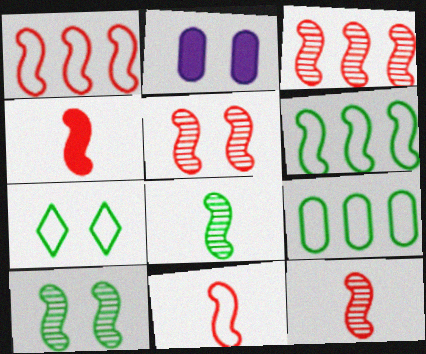[[1, 4, 5], 
[2, 5, 7], 
[3, 5, 12], 
[4, 11, 12]]